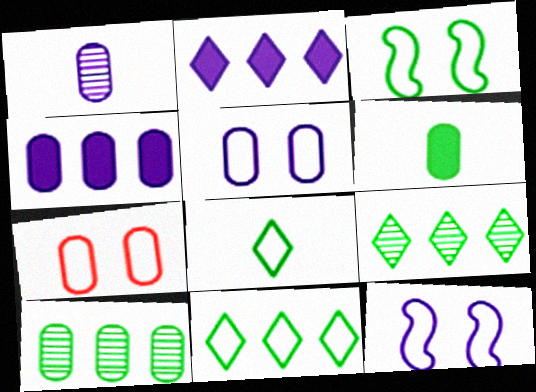[[1, 2, 12], 
[1, 4, 5], 
[3, 6, 9]]